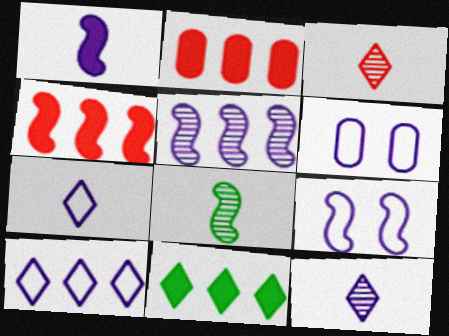[[1, 5, 9], 
[4, 8, 9]]